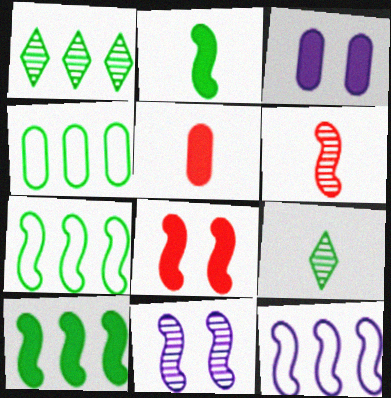[[1, 4, 10]]